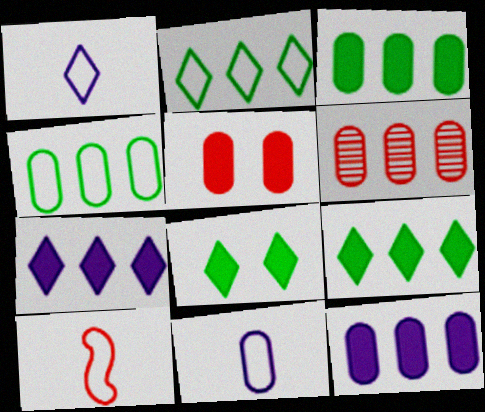[[4, 6, 12]]